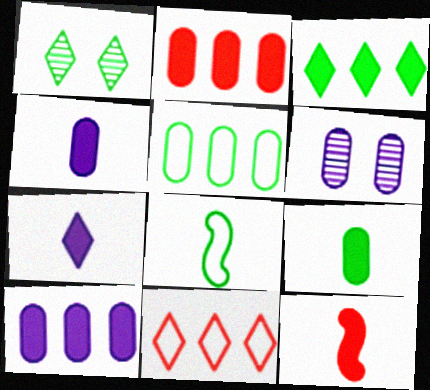[[1, 7, 11], 
[7, 9, 12]]